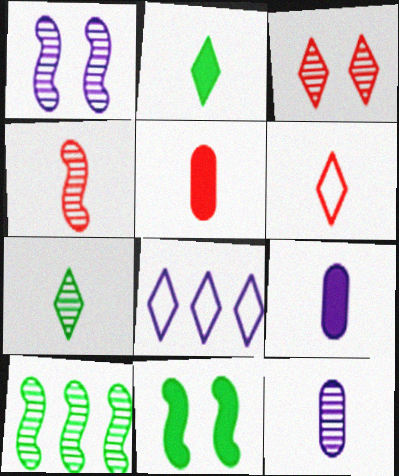[[1, 4, 10], 
[1, 8, 9], 
[2, 3, 8], 
[3, 10, 12], 
[4, 5, 6], 
[4, 7, 12]]